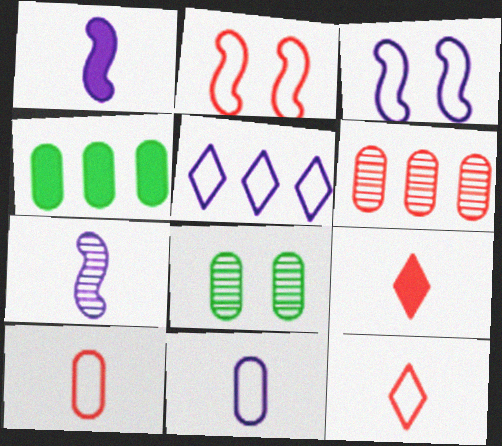[[2, 6, 9], 
[3, 5, 11]]